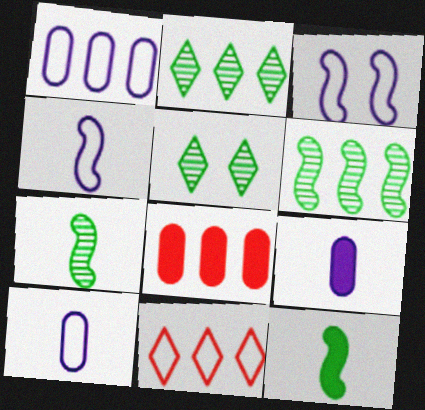[[4, 5, 8]]